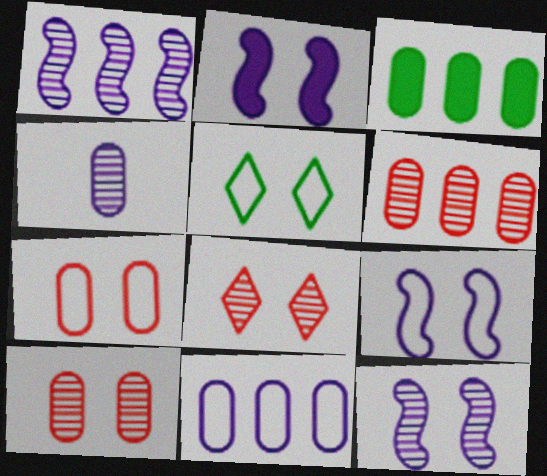[[2, 5, 10], 
[2, 9, 12], 
[3, 4, 7], 
[3, 6, 11], 
[5, 7, 9]]